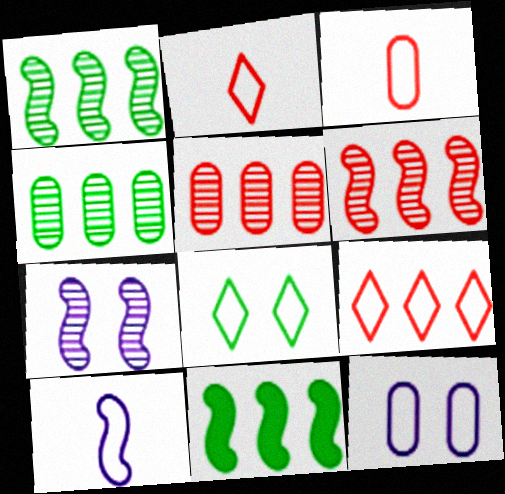[]